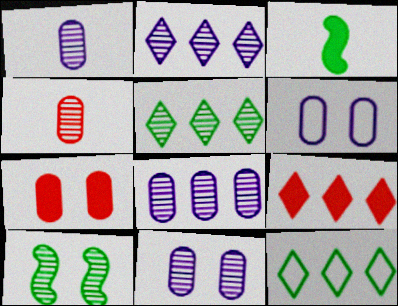[[1, 8, 11], 
[2, 4, 10], 
[2, 9, 12]]